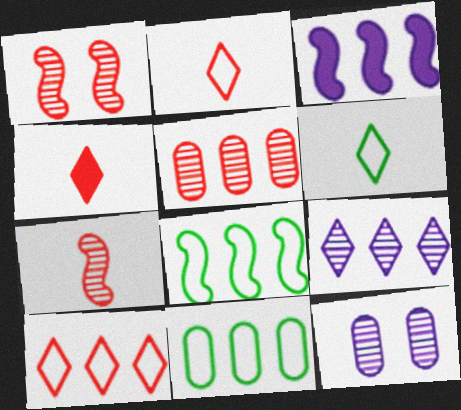[[4, 8, 12]]